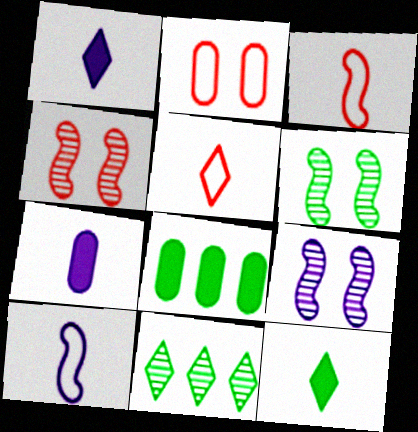[[4, 6, 9], 
[5, 8, 9]]